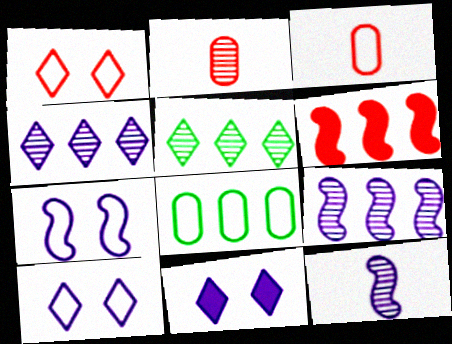[[1, 2, 6], 
[4, 6, 8]]